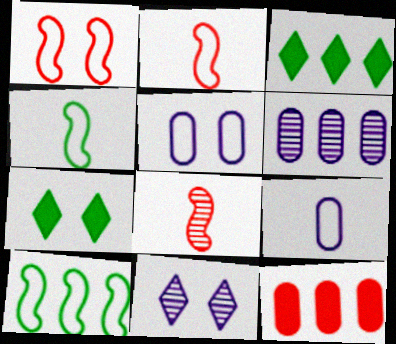[[2, 6, 7], 
[3, 5, 8], 
[4, 11, 12]]